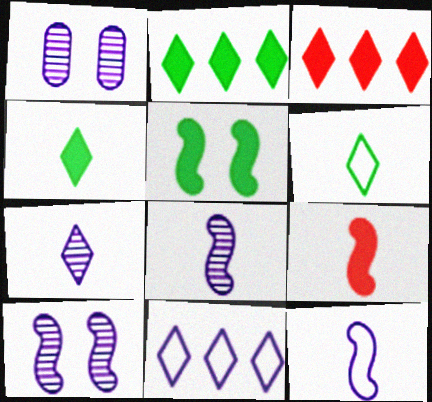[]